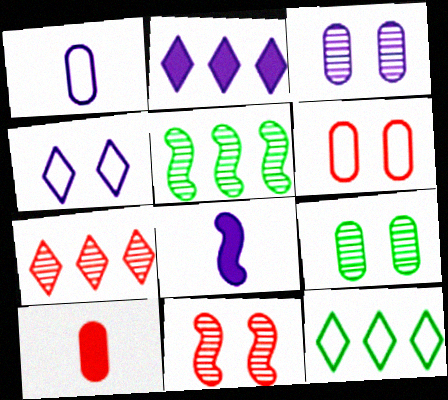[[2, 7, 12], 
[4, 5, 10]]